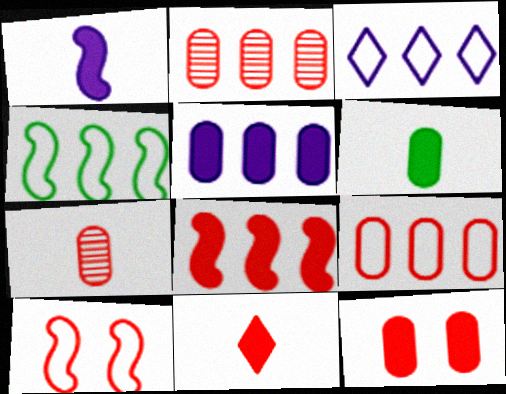[[1, 6, 11], 
[2, 10, 11], 
[3, 4, 9], 
[5, 6, 12], 
[7, 9, 12], 
[8, 11, 12]]